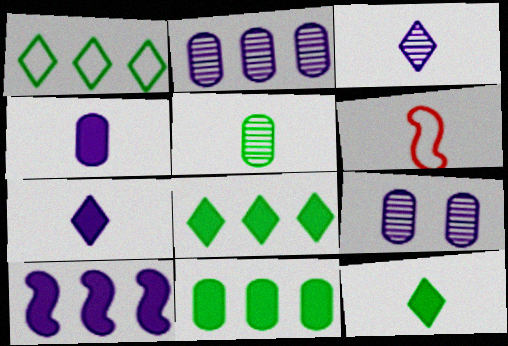[[5, 6, 7], 
[6, 8, 9]]